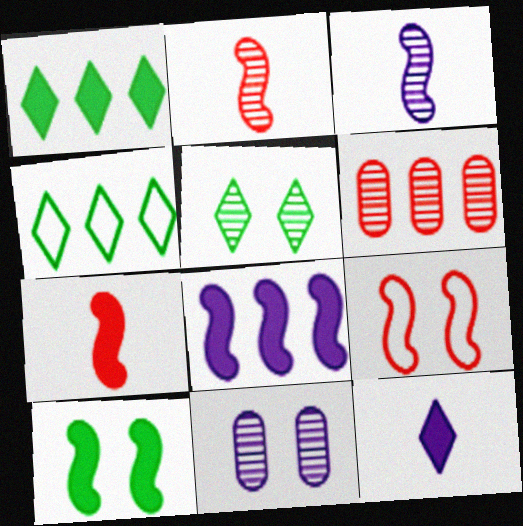[[3, 5, 6], 
[4, 6, 8], 
[4, 7, 11], 
[7, 8, 10]]